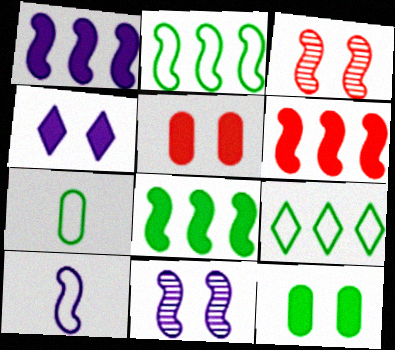[[1, 6, 8], 
[1, 10, 11], 
[3, 8, 10]]